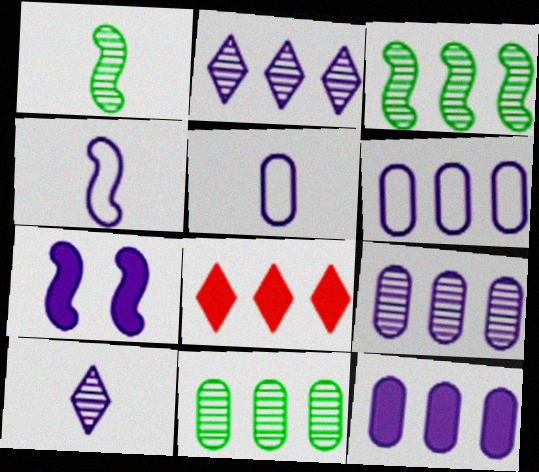[[2, 5, 7], 
[3, 6, 8], 
[6, 7, 10], 
[6, 9, 12]]